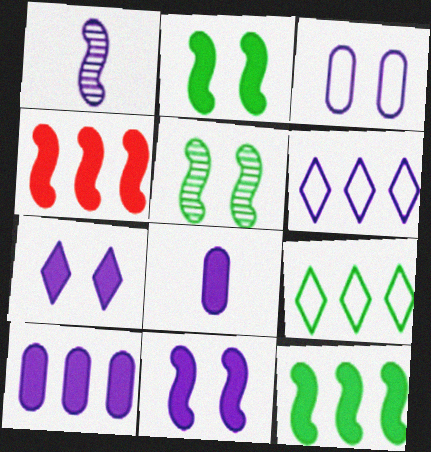[]